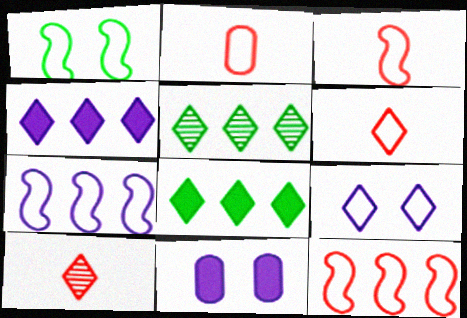[[1, 3, 7], 
[2, 3, 6], 
[3, 5, 11], 
[8, 9, 10]]